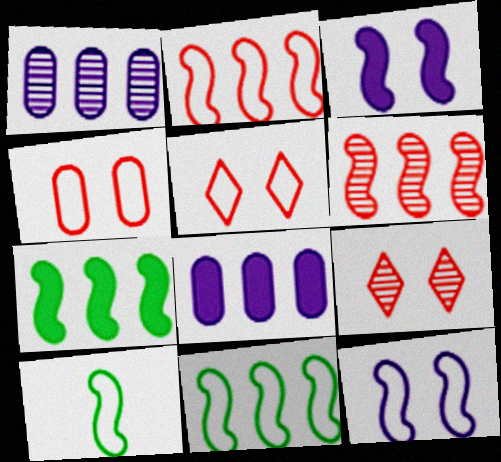[[2, 10, 12], 
[3, 6, 10], 
[8, 9, 10]]